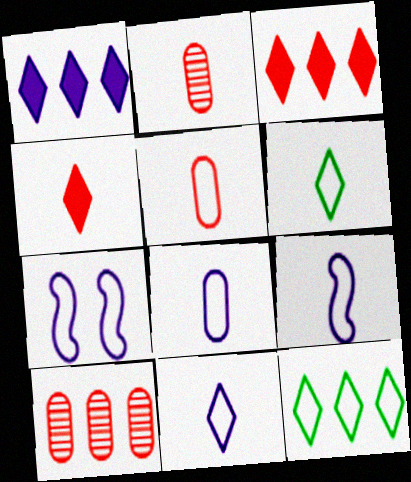[[5, 6, 9], 
[5, 7, 12], 
[8, 9, 11]]